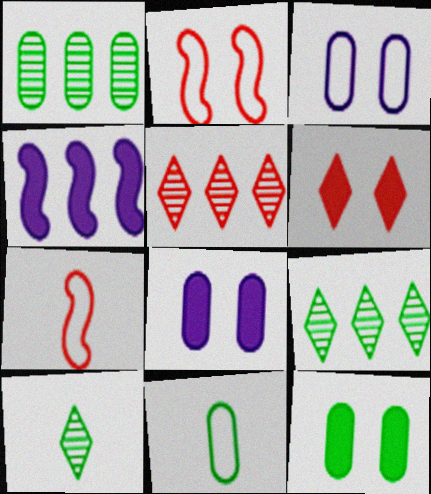[[1, 11, 12], 
[7, 8, 9]]